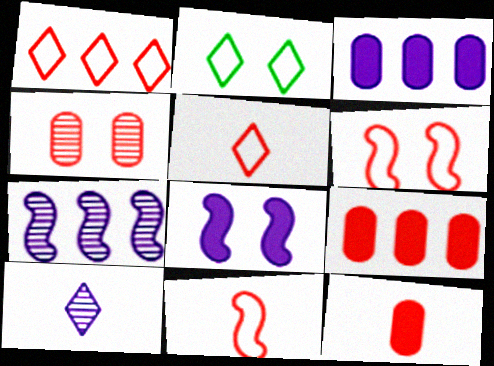[[2, 4, 8], 
[2, 7, 12]]